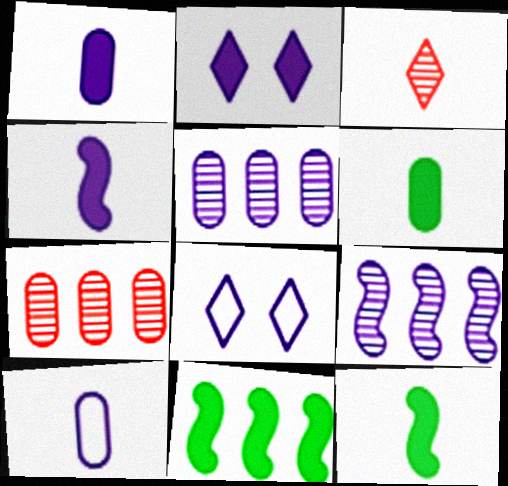[[1, 8, 9], 
[2, 9, 10], 
[3, 10, 12], 
[4, 5, 8], 
[7, 8, 12]]